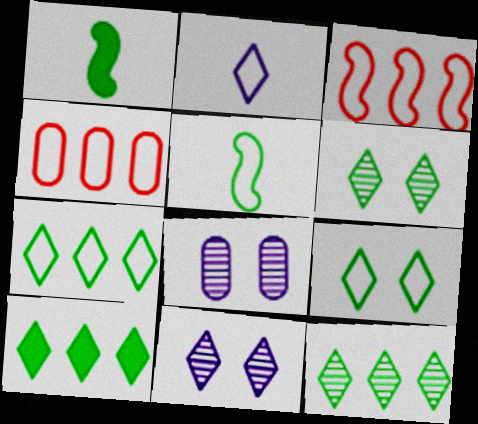[[1, 4, 11], 
[7, 10, 12]]